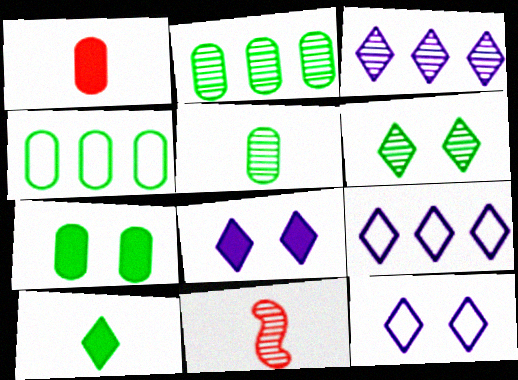[[4, 5, 7], 
[4, 8, 11], 
[7, 9, 11]]